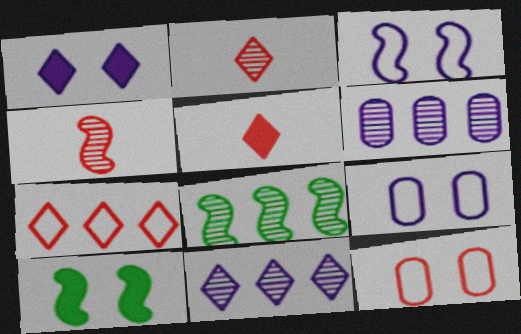[[5, 8, 9]]